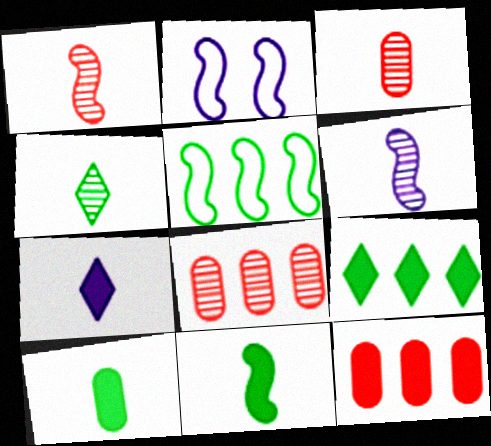[[2, 3, 9], 
[2, 4, 12], 
[3, 4, 6]]